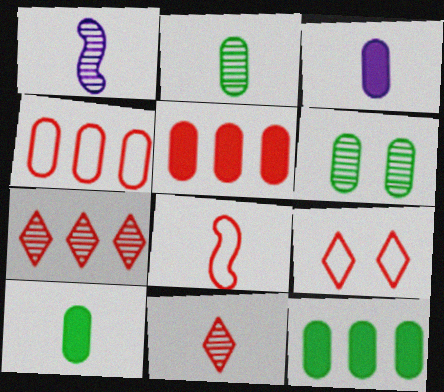[[1, 2, 11], 
[1, 6, 7], 
[1, 9, 12], 
[3, 4, 6], 
[4, 8, 9]]